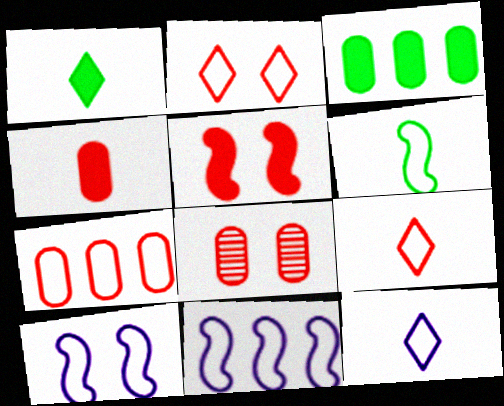[[1, 8, 11], 
[2, 5, 8], 
[4, 7, 8]]